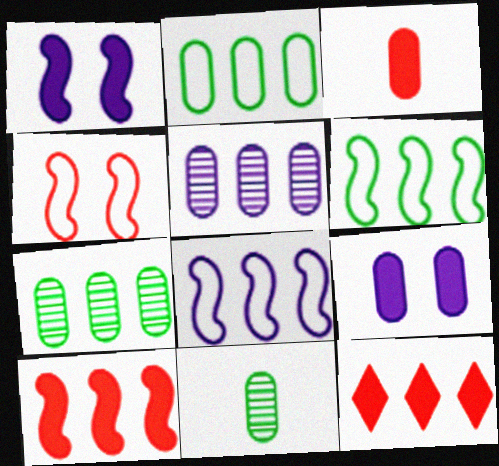[[5, 6, 12], 
[7, 8, 12]]